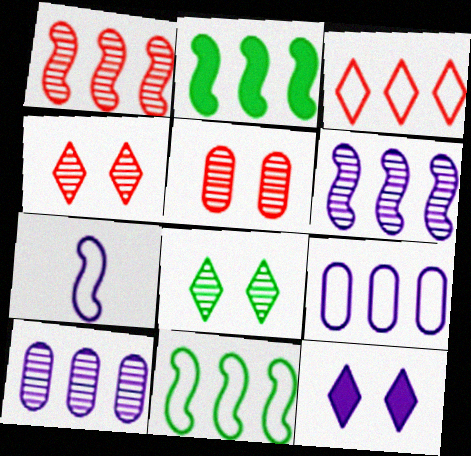[[2, 3, 10], 
[3, 9, 11], 
[7, 10, 12]]